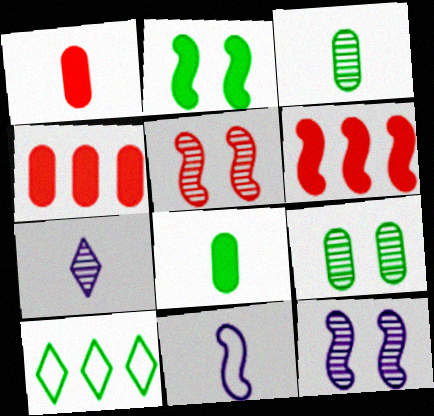[[1, 10, 12], 
[2, 3, 10]]